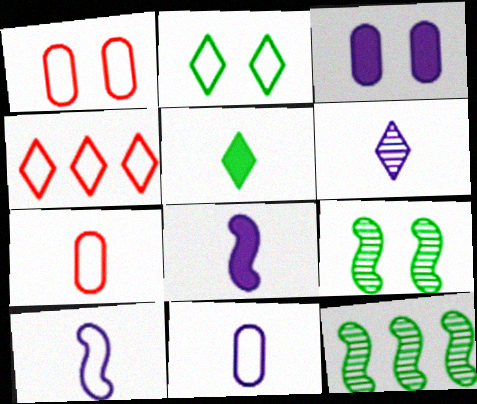[[6, 8, 11]]